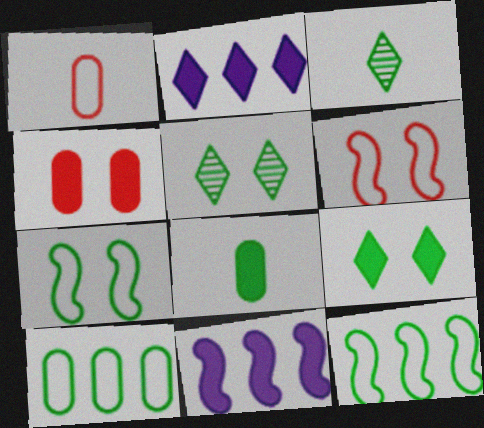[[1, 5, 11], 
[5, 8, 12]]